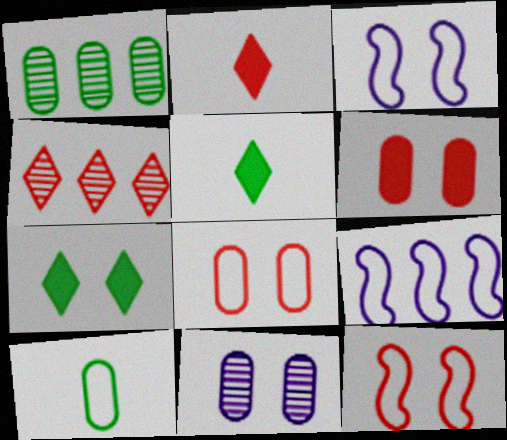[[1, 2, 3], 
[7, 11, 12]]